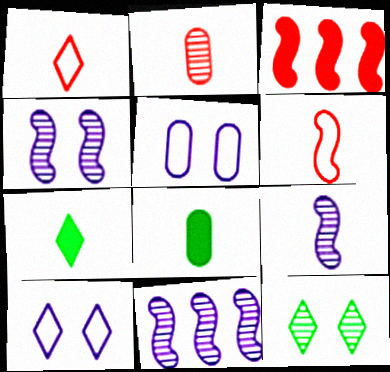[[1, 8, 9], 
[2, 11, 12], 
[4, 9, 11]]